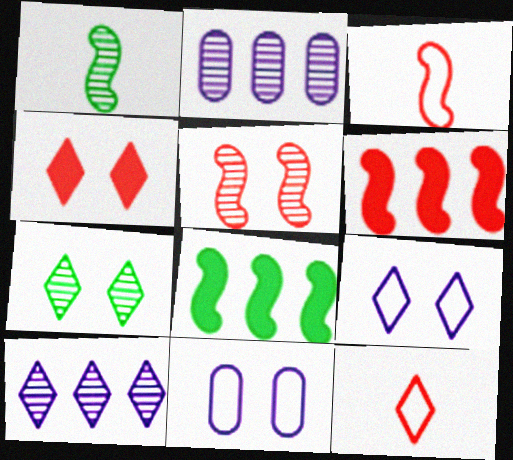[[3, 5, 6], 
[4, 7, 9]]